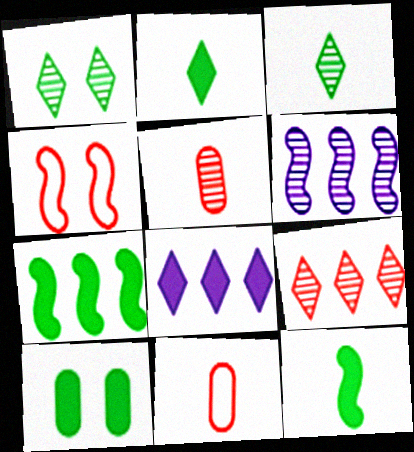[[1, 5, 6], 
[2, 7, 10], 
[4, 6, 12]]